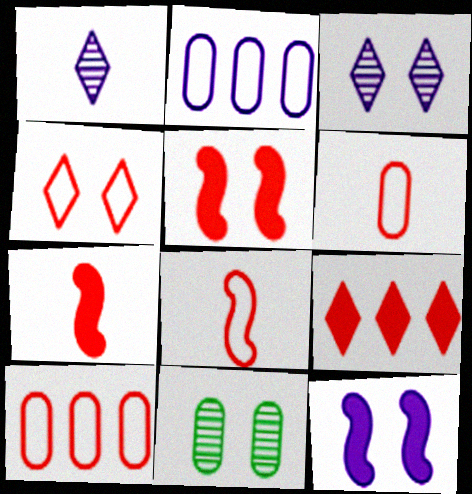[[1, 2, 12], 
[4, 8, 10], 
[4, 11, 12]]